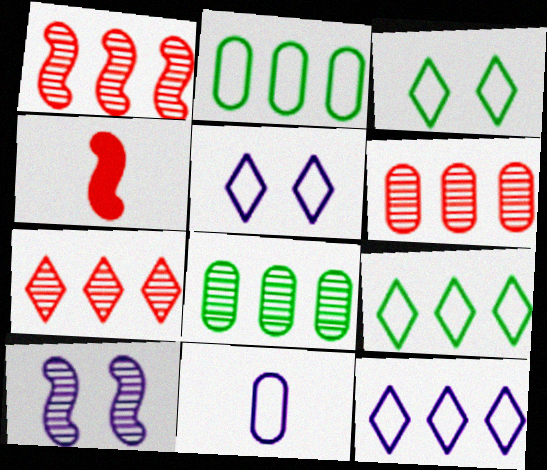[[1, 6, 7], 
[4, 5, 8]]